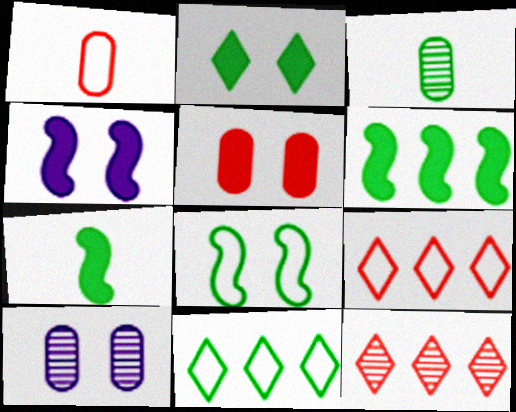[[2, 4, 5], 
[3, 4, 9], 
[7, 9, 10]]